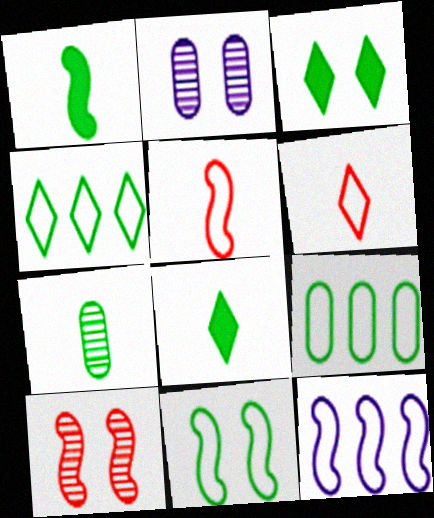[[1, 10, 12], 
[5, 11, 12]]